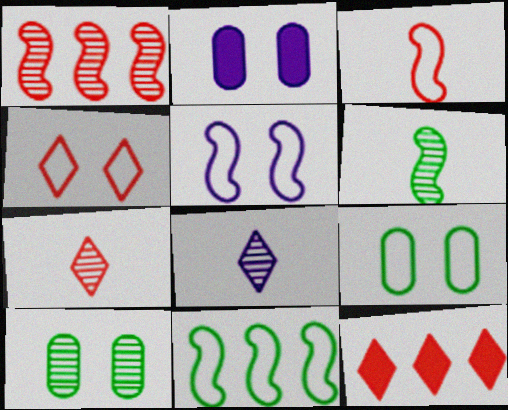[[1, 8, 10], 
[2, 7, 11], 
[3, 5, 11], 
[4, 5, 9], 
[4, 7, 12]]